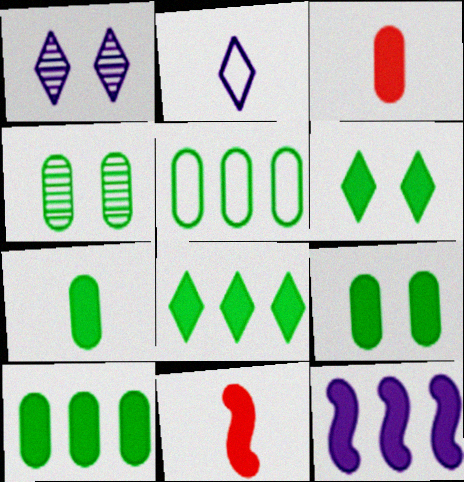[[1, 5, 11], 
[3, 6, 12], 
[4, 5, 7], 
[7, 9, 10]]